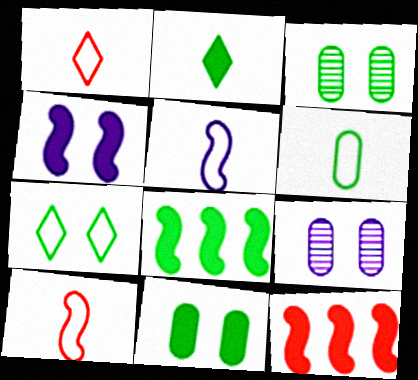[[1, 5, 6], 
[1, 8, 9], 
[2, 8, 11]]